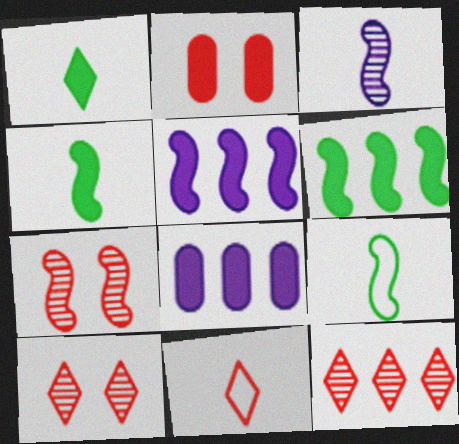[[1, 2, 5], 
[5, 7, 9], 
[8, 9, 10]]